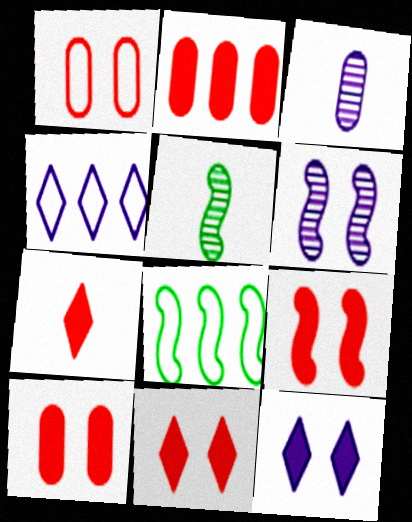[[2, 7, 9], 
[3, 8, 11], 
[4, 5, 10], 
[9, 10, 11]]